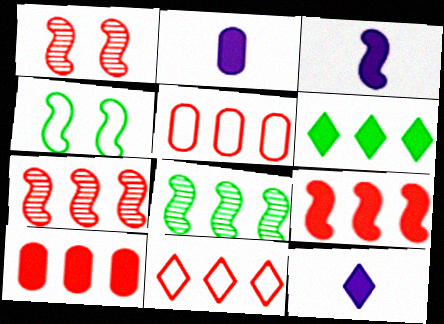[[2, 3, 12], 
[3, 4, 7], 
[7, 10, 11]]